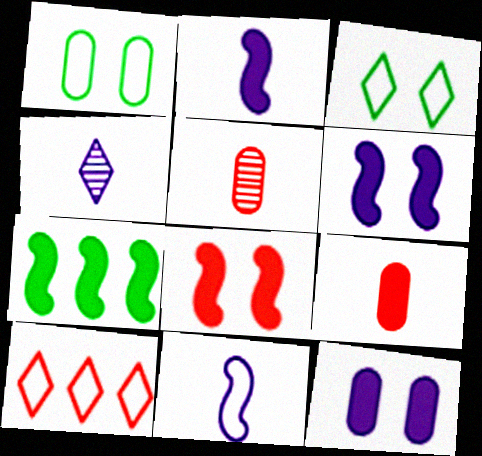[[1, 10, 11], 
[2, 7, 8], 
[5, 8, 10]]